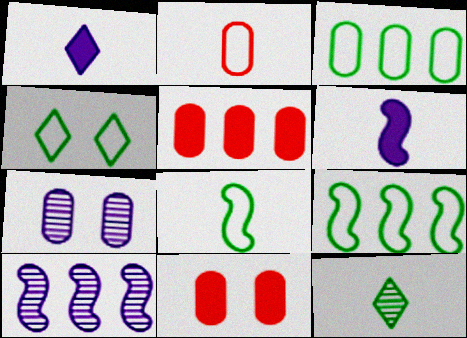[[2, 6, 12], 
[3, 4, 8]]